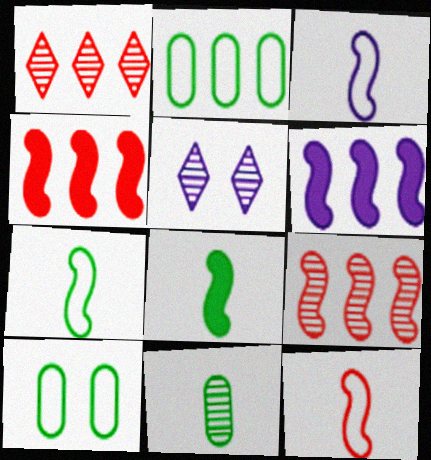[[1, 2, 6], 
[3, 7, 12], 
[5, 9, 11]]